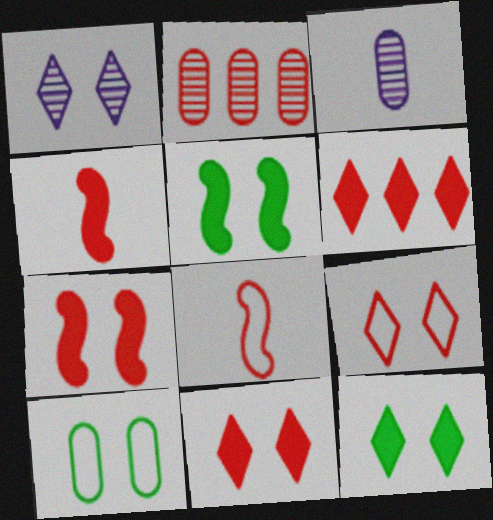[[1, 7, 10], 
[1, 9, 12], 
[2, 4, 9], 
[2, 8, 11]]